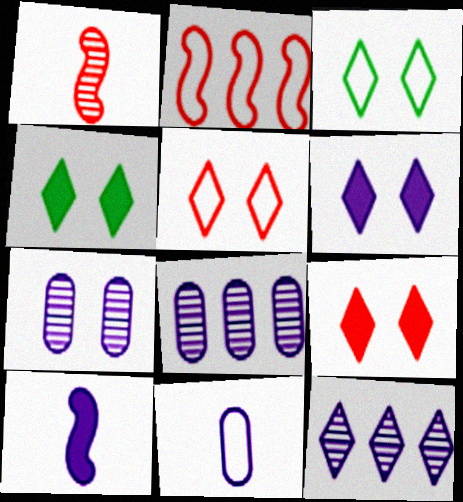[[2, 3, 11], 
[4, 6, 9]]